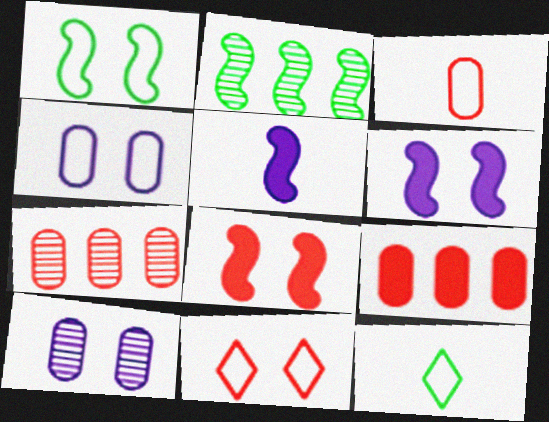[[1, 4, 11], 
[6, 7, 12]]